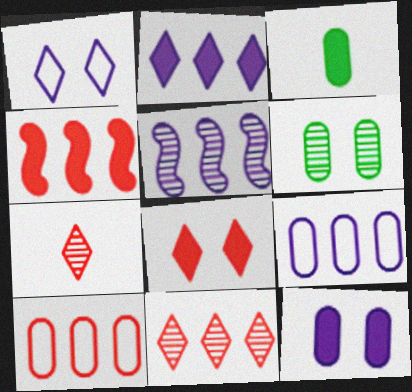[[2, 5, 9], 
[4, 10, 11], 
[5, 6, 7]]